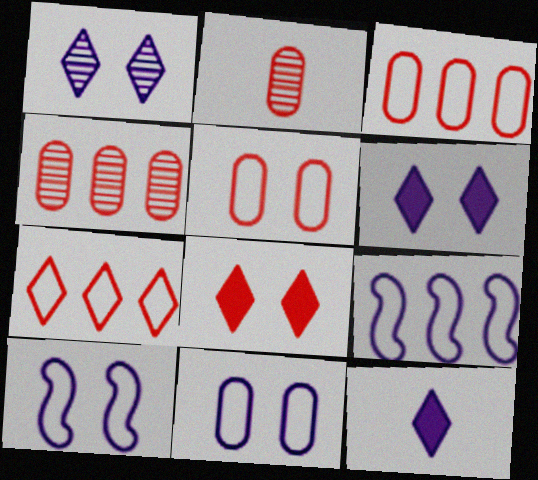[]